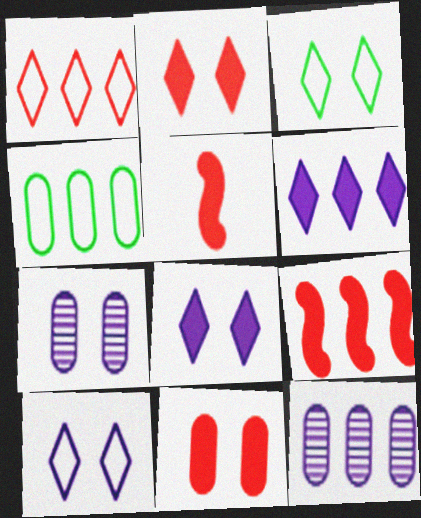[[3, 5, 12]]